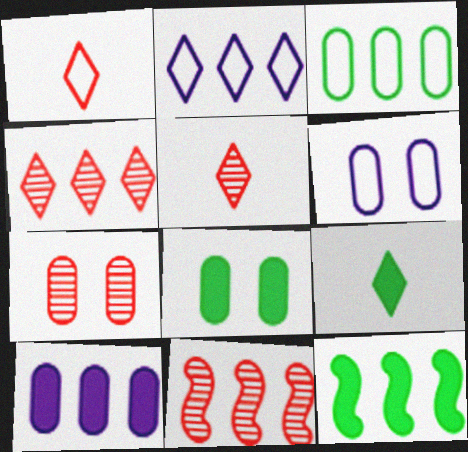[[5, 6, 12], 
[5, 7, 11], 
[6, 7, 8], 
[6, 9, 11], 
[8, 9, 12]]